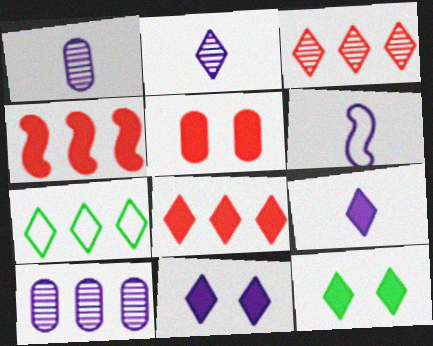[[1, 6, 9], 
[4, 7, 10], 
[6, 10, 11], 
[8, 9, 12]]